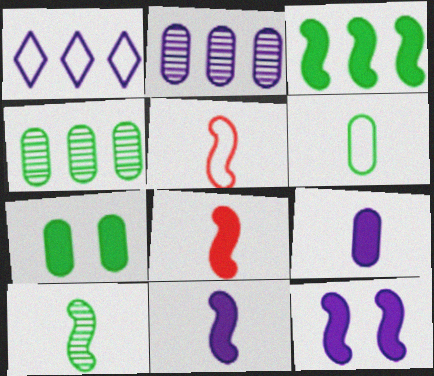[[3, 8, 12], 
[4, 6, 7], 
[5, 10, 11]]